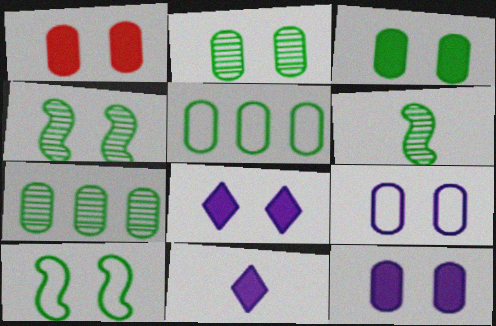[[1, 2, 9], 
[1, 3, 12]]